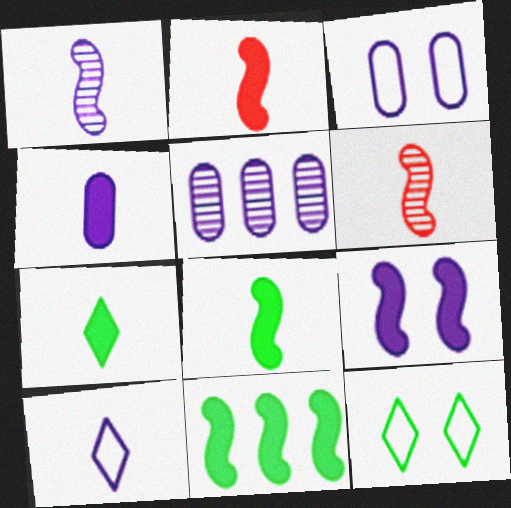[[1, 4, 10], 
[2, 4, 7], 
[2, 5, 12], 
[2, 9, 11], 
[3, 4, 5], 
[5, 9, 10]]